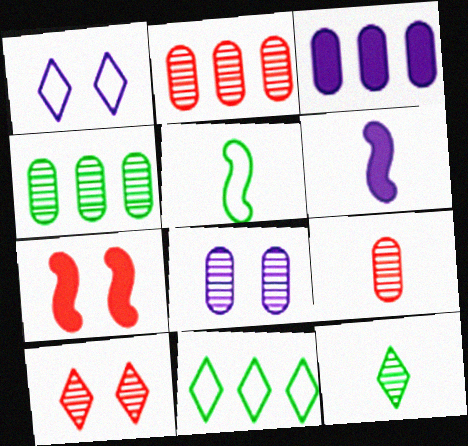[[3, 5, 10], 
[4, 8, 9]]